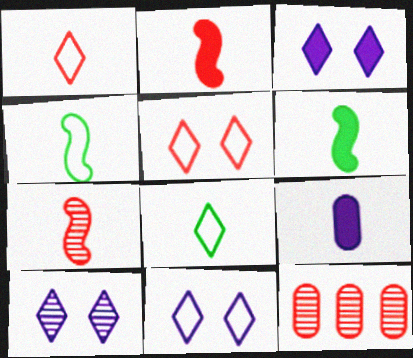[[2, 5, 12], 
[3, 4, 12], 
[3, 10, 11], 
[6, 11, 12], 
[7, 8, 9]]